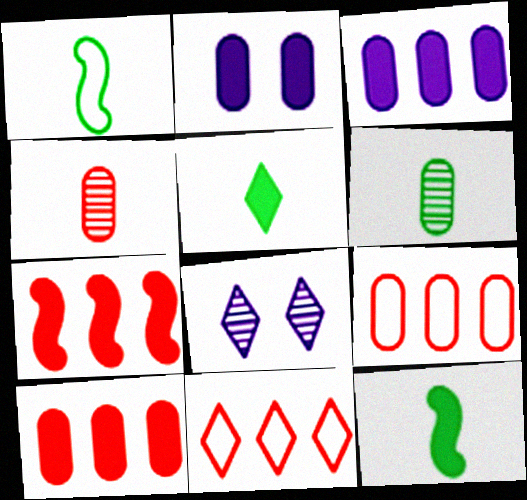[[1, 5, 6], 
[1, 8, 10], 
[2, 5, 7], 
[2, 6, 9], 
[5, 8, 11], 
[8, 9, 12]]